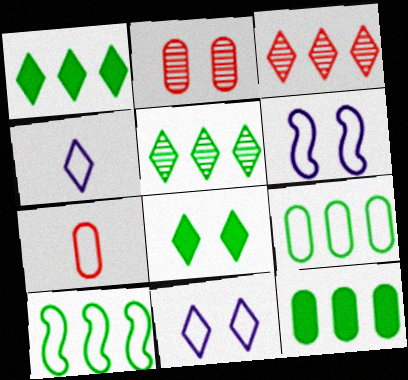[[2, 6, 8], 
[3, 4, 8], 
[5, 10, 12], 
[7, 10, 11]]